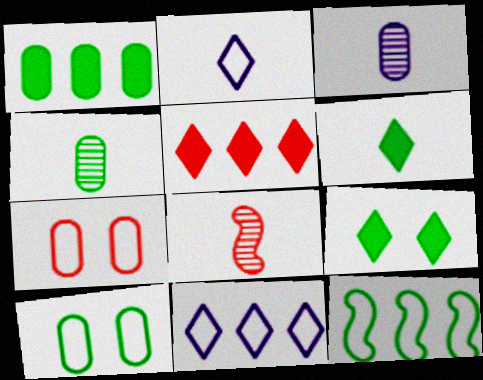[[1, 3, 7], 
[1, 4, 10], 
[2, 7, 12], 
[4, 9, 12], 
[5, 7, 8]]